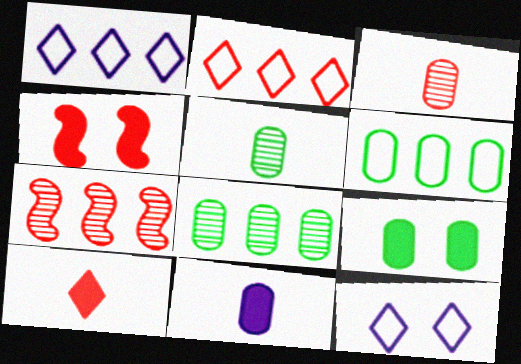[[1, 4, 5], 
[2, 3, 4], 
[5, 6, 9]]